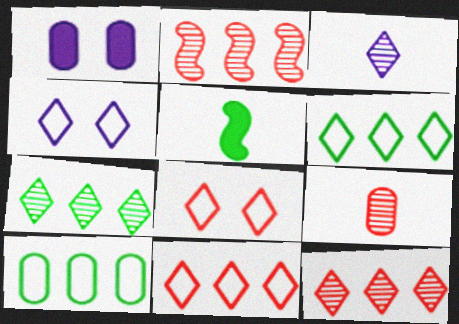[[1, 9, 10]]